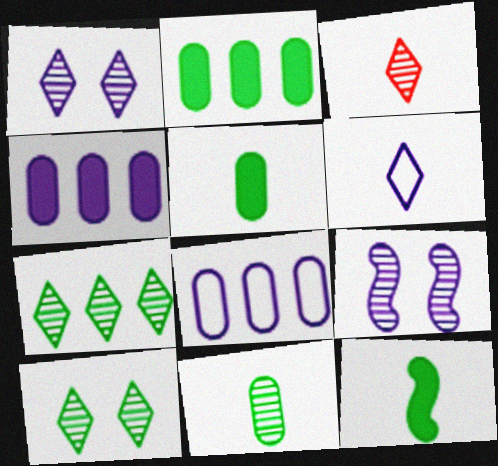[[1, 3, 7], 
[4, 6, 9]]